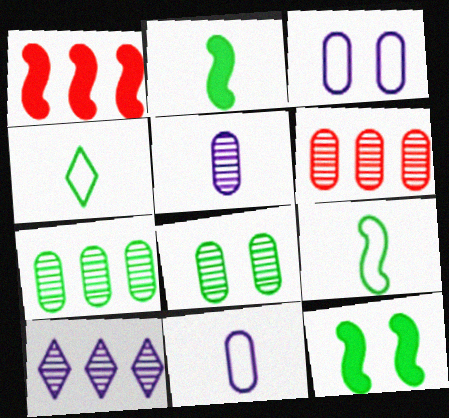[[4, 7, 12], 
[5, 6, 8]]